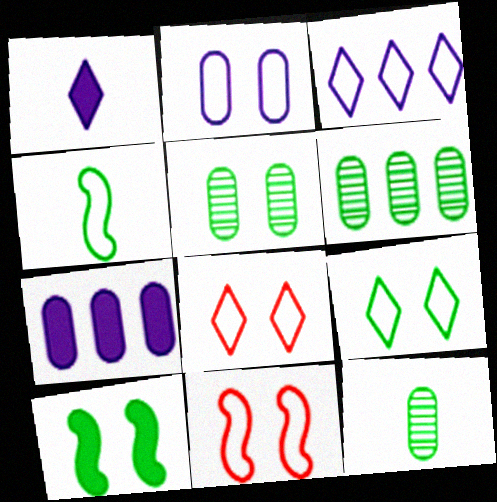[[1, 6, 11], 
[2, 9, 11], 
[5, 6, 12], 
[5, 9, 10]]